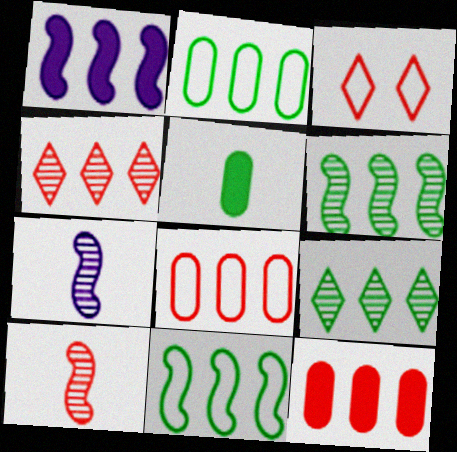[[1, 2, 4], 
[1, 8, 9], 
[3, 10, 12]]